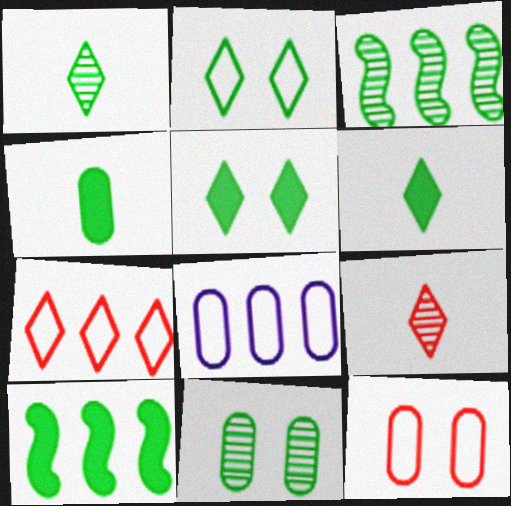[[1, 3, 11], 
[2, 3, 4], 
[4, 5, 10]]